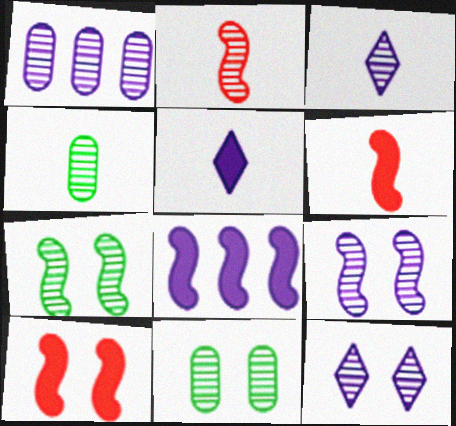[[1, 3, 9], 
[2, 3, 4]]